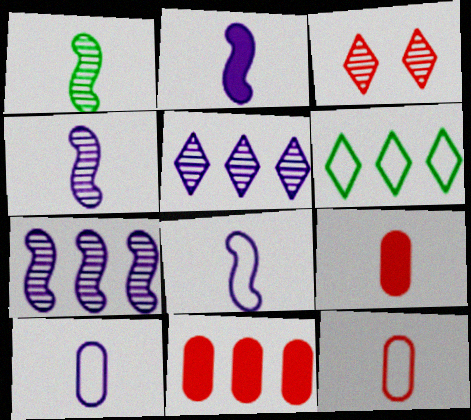[[2, 4, 8], 
[6, 7, 11]]